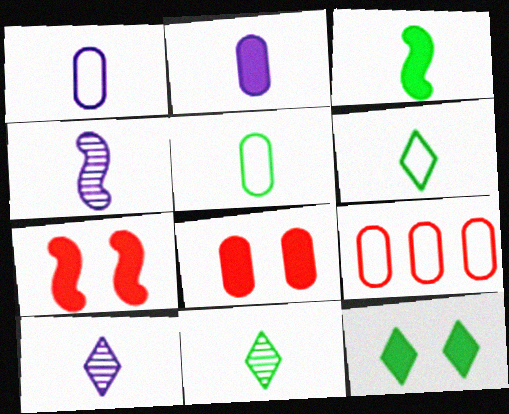[[3, 5, 11], 
[4, 9, 12]]